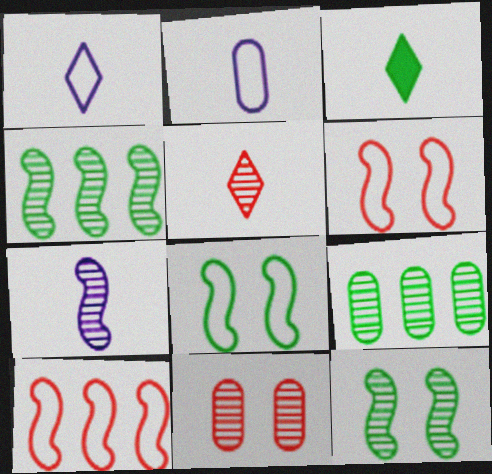[[1, 3, 5], 
[3, 8, 9]]